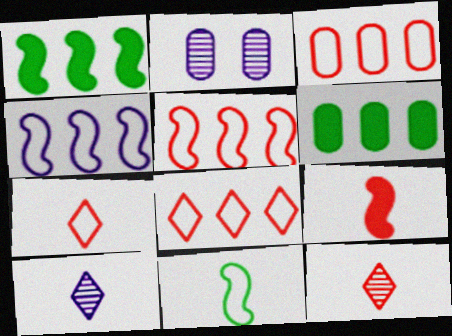[[1, 2, 7], 
[3, 5, 8]]